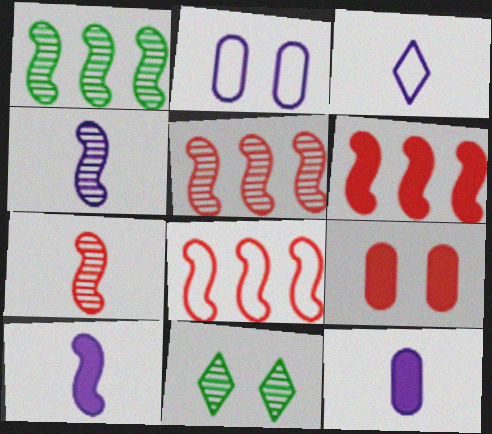[[1, 3, 9], 
[3, 4, 12], 
[5, 6, 8], 
[8, 11, 12]]